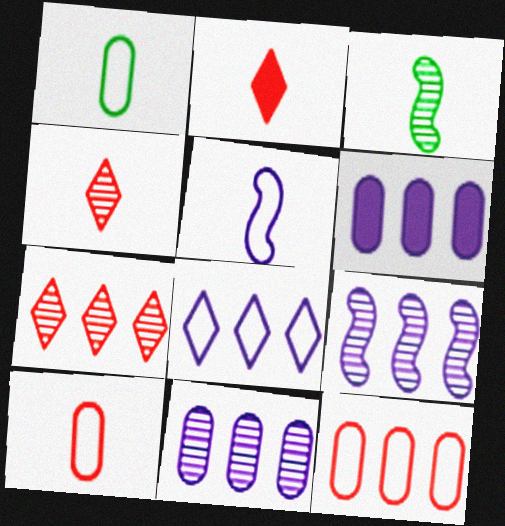[[6, 8, 9]]